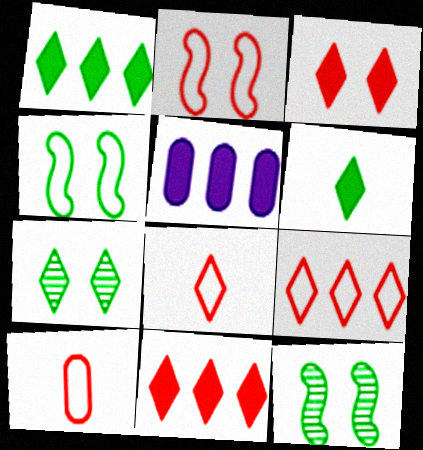[[2, 9, 10], 
[5, 8, 12]]